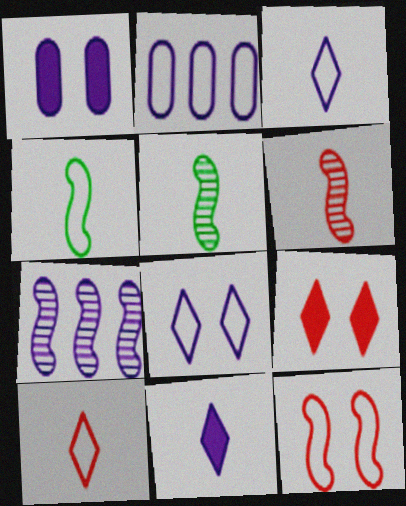[[1, 3, 7], 
[2, 5, 9]]